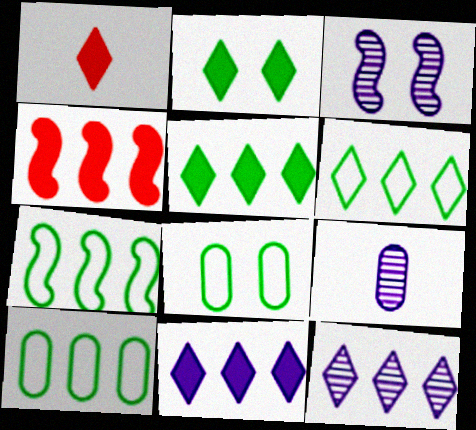[[1, 2, 11], 
[1, 3, 10], 
[3, 9, 12], 
[4, 10, 12], 
[6, 7, 10]]